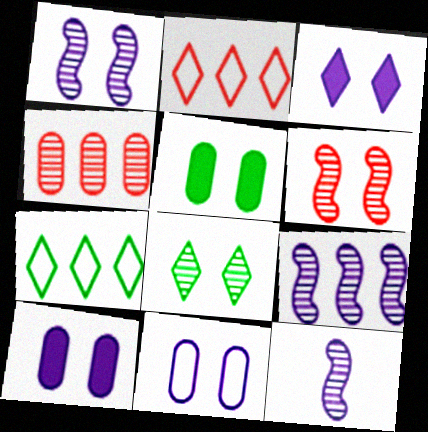[[1, 3, 11], 
[1, 9, 12], 
[2, 5, 12], 
[4, 8, 12]]